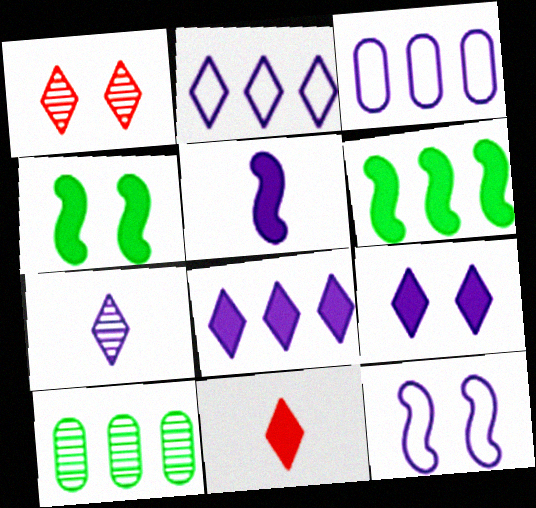[[2, 7, 9], 
[10, 11, 12]]